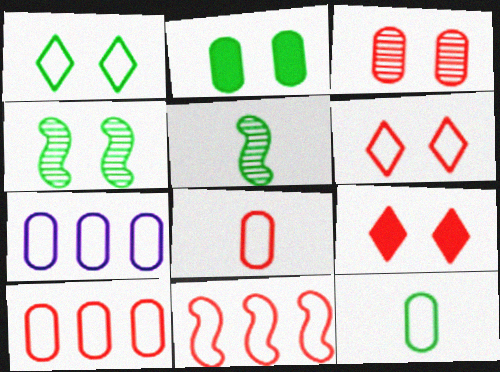[[1, 2, 4], 
[5, 7, 9], 
[6, 8, 11]]